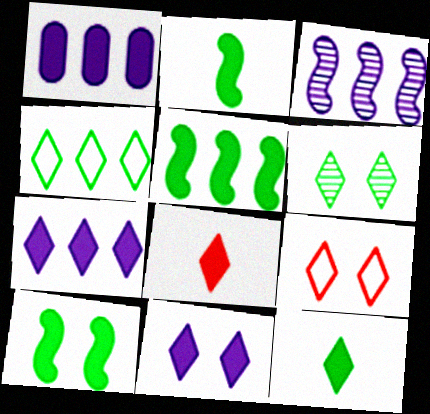[[1, 8, 10], 
[2, 5, 10], 
[4, 6, 12], 
[6, 9, 11]]